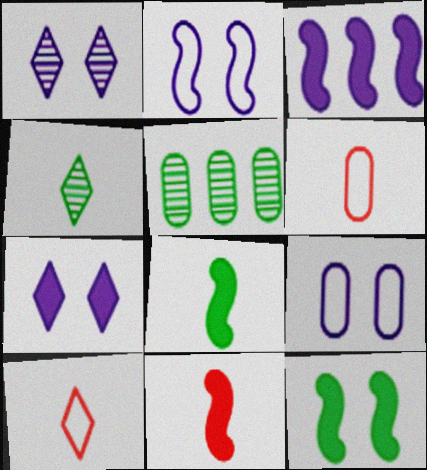[[3, 11, 12]]